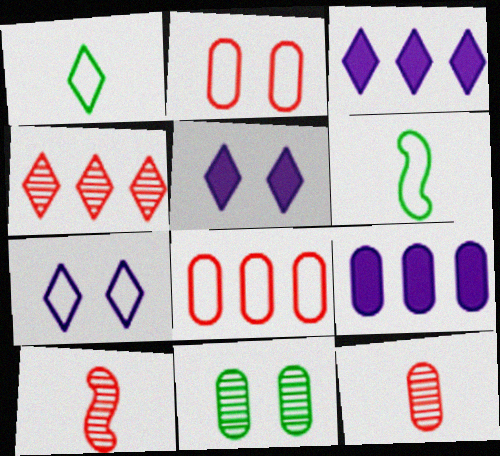[[1, 4, 5], 
[6, 7, 8]]